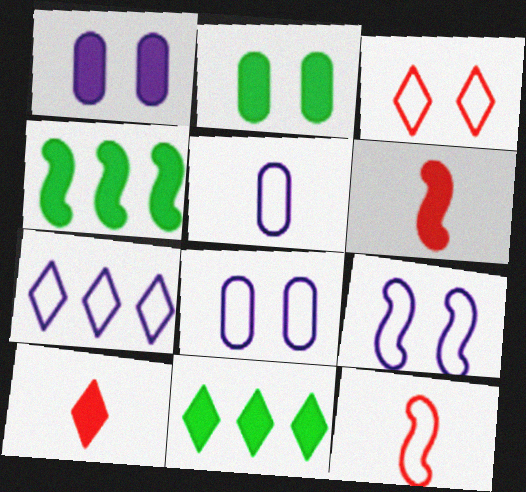[[1, 4, 10], 
[1, 6, 11], 
[5, 7, 9]]